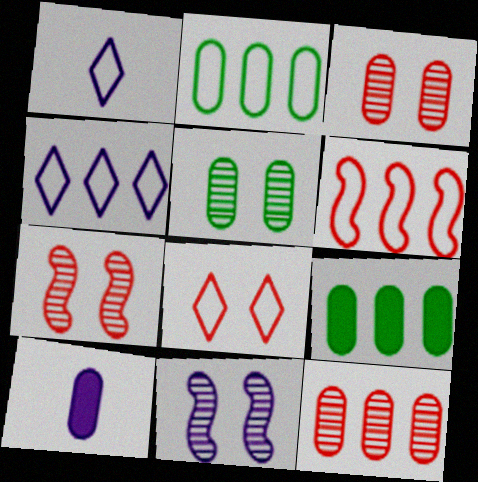[[1, 7, 9], 
[2, 3, 10], 
[2, 4, 6], 
[4, 10, 11]]